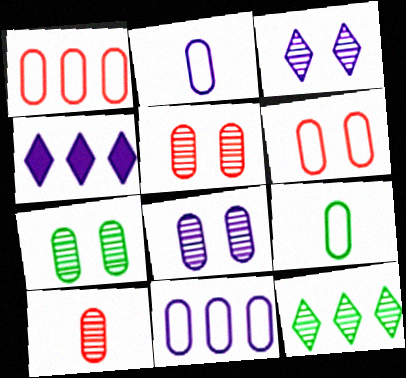[[5, 7, 8], 
[6, 9, 11]]